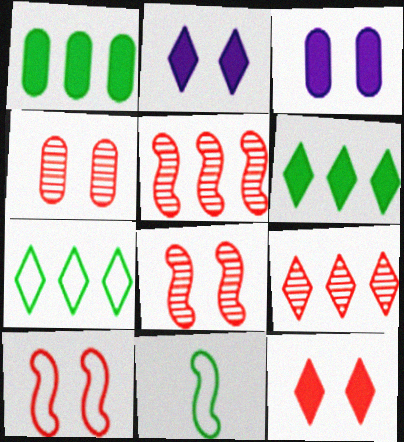[[3, 9, 11], 
[4, 10, 12]]